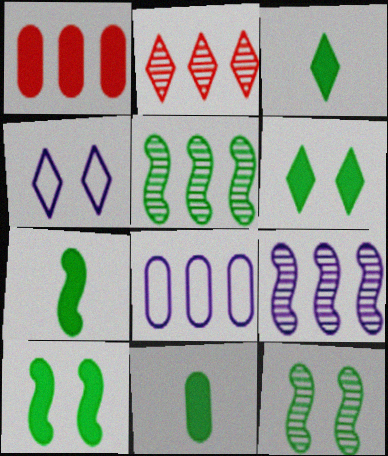[[2, 3, 4], 
[3, 7, 11]]